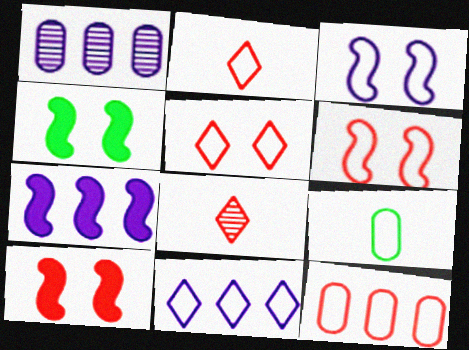[[1, 2, 4], 
[1, 7, 11], 
[2, 6, 12], 
[6, 9, 11], 
[8, 10, 12]]